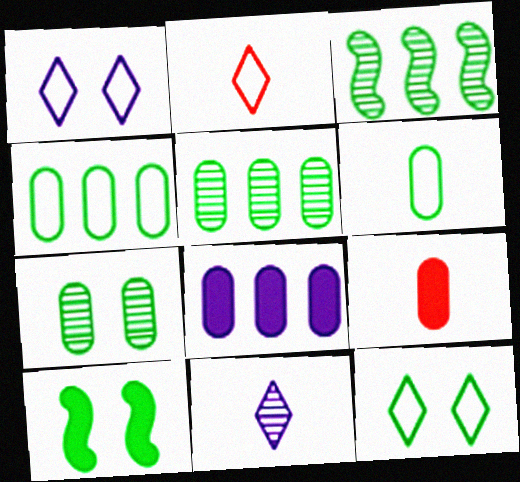[[1, 3, 9], 
[7, 10, 12]]